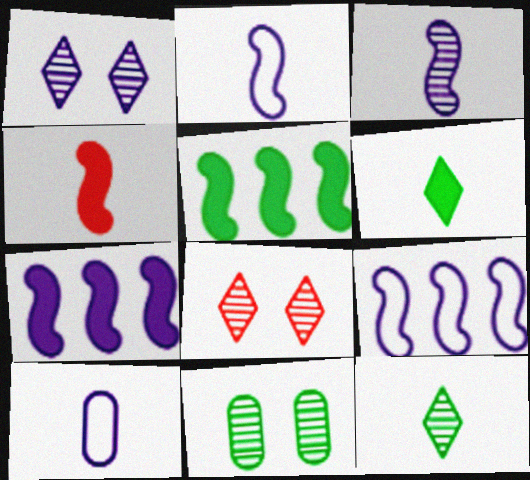[[1, 7, 10], 
[4, 10, 12], 
[5, 8, 10]]